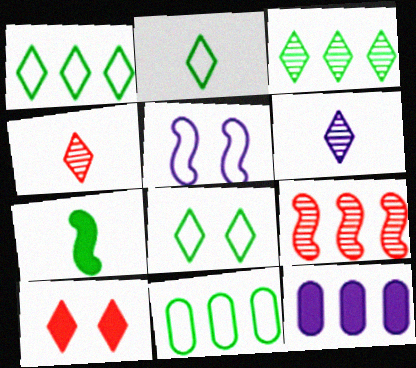[[1, 2, 8], 
[1, 6, 10], 
[1, 9, 12], 
[5, 6, 12], 
[5, 7, 9], 
[7, 10, 12]]